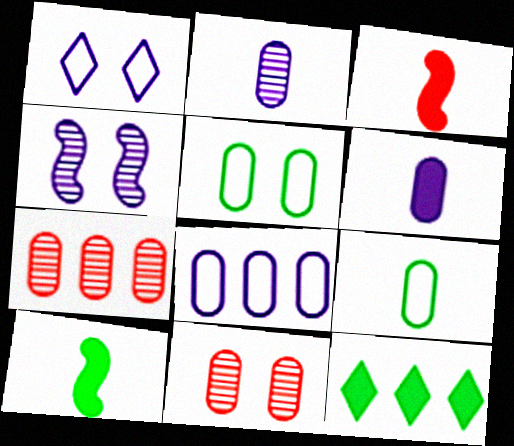[[1, 7, 10], 
[5, 6, 7]]